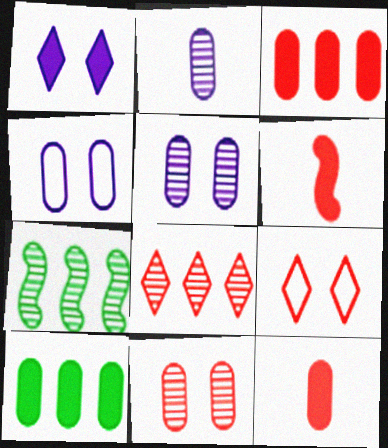[[1, 6, 10]]